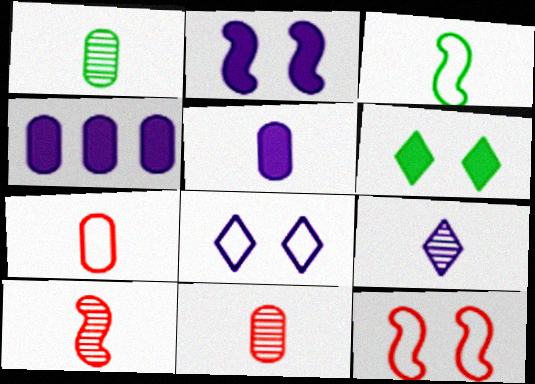[[1, 5, 7], 
[1, 9, 10]]